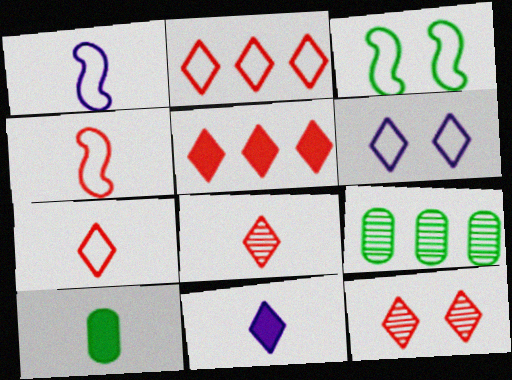[[1, 8, 10], 
[5, 7, 12]]